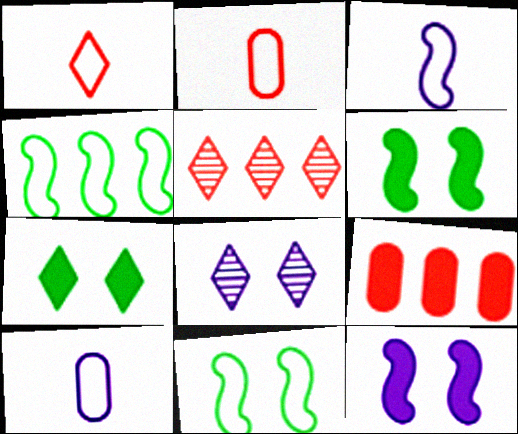[[5, 6, 10]]